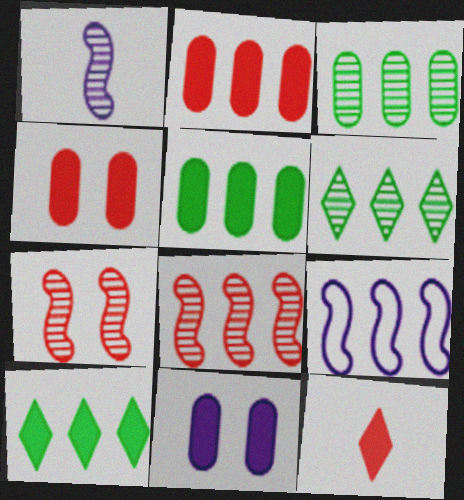[[2, 6, 9]]